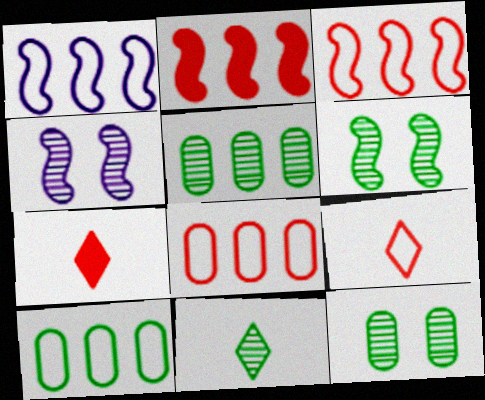[[1, 7, 12], 
[4, 7, 10], 
[5, 6, 11]]